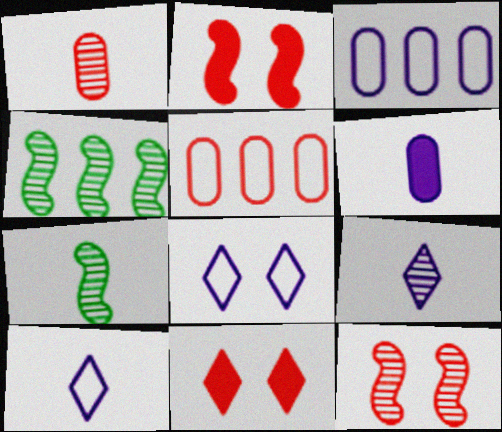[[1, 7, 9], 
[3, 7, 11]]